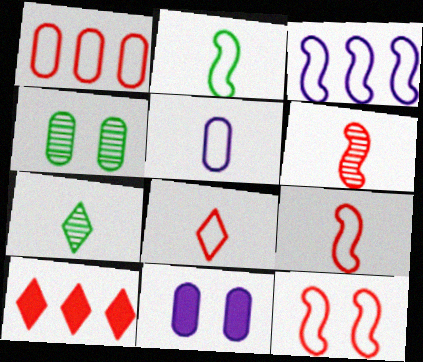[[1, 8, 12], 
[2, 3, 12], 
[2, 5, 8]]